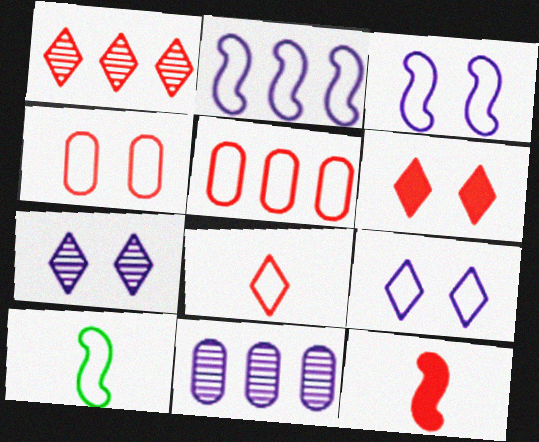[[1, 4, 12], 
[1, 6, 8], 
[5, 9, 10], 
[6, 10, 11]]